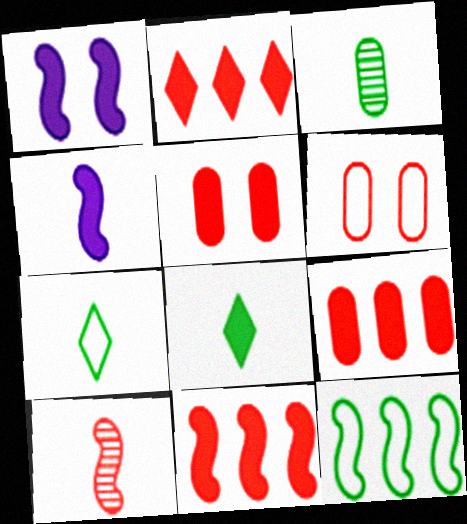[[1, 8, 9], 
[1, 10, 12], 
[2, 6, 10], 
[2, 9, 11]]